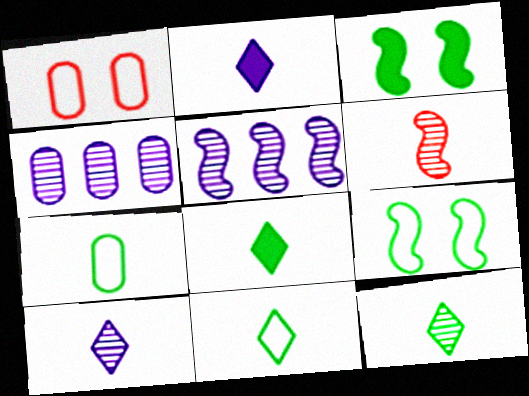[[1, 5, 8], 
[2, 6, 7], 
[8, 11, 12]]